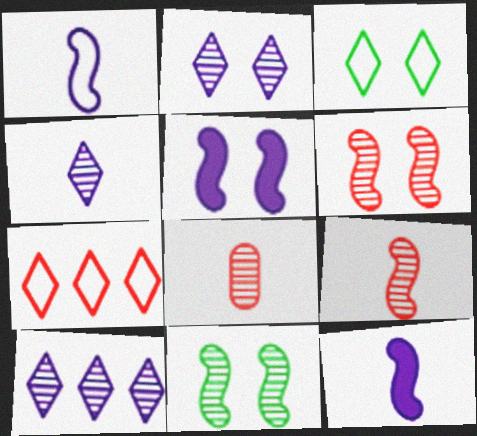[[2, 4, 10], 
[8, 10, 11]]